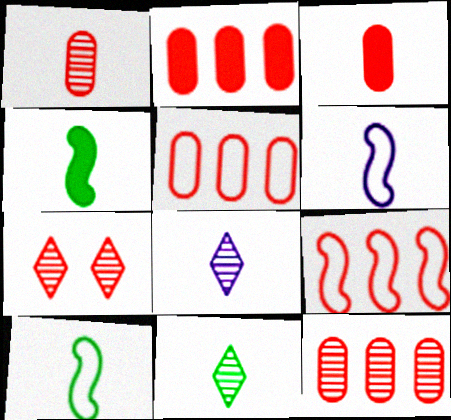[[2, 5, 12], 
[3, 6, 11], 
[3, 7, 9], 
[3, 8, 10]]